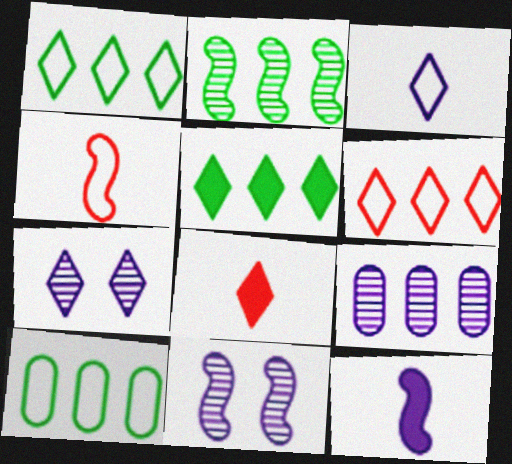[[1, 7, 8], 
[2, 5, 10], 
[8, 10, 11]]